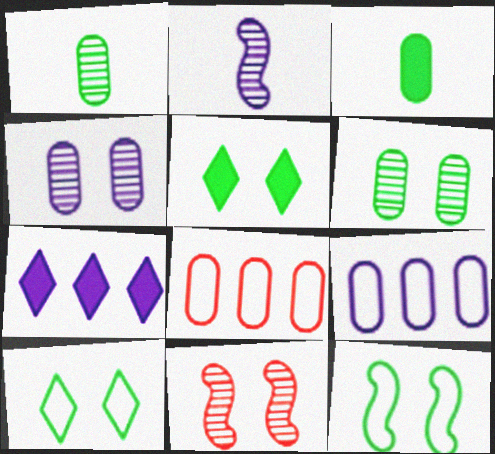[[2, 5, 8], 
[3, 4, 8], 
[5, 6, 12]]